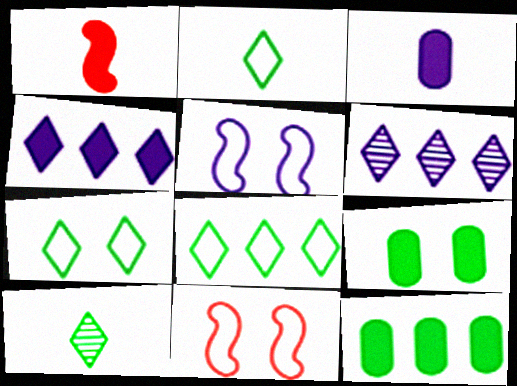[[1, 4, 9], 
[2, 7, 8], 
[3, 5, 6]]